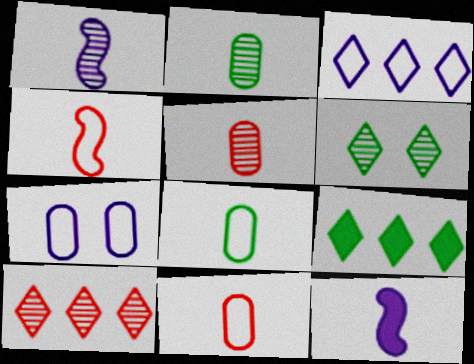[[3, 9, 10]]